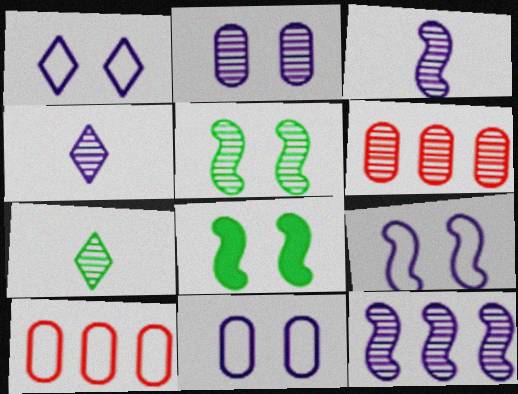[[1, 9, 11], 
[2, 4, 12], 
[4, 5, 6], 
[4, 8, 10]]